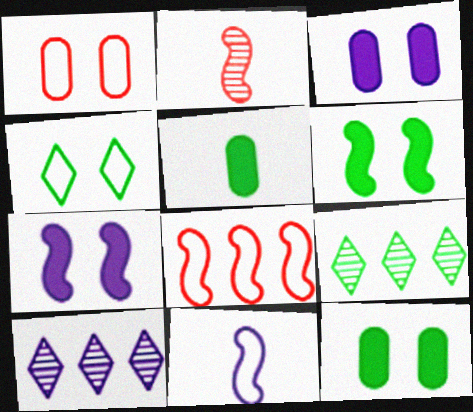[[3, 10, 11]]